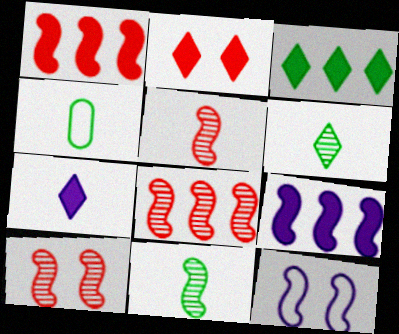[[1, 11, 12], 
[2, 3, 7], 
[4, 5, 7], 
[5, 8, 10]]